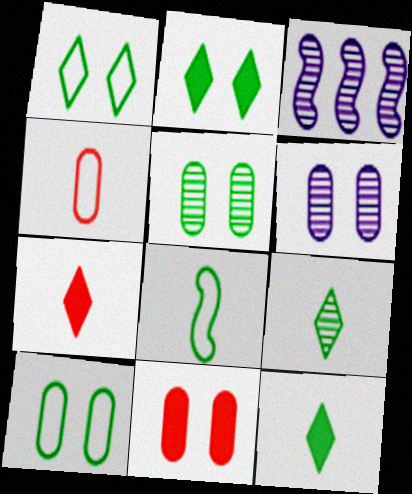[[2, 3, 4], 
[3, 7, 10], 
[6, 10, 11]]